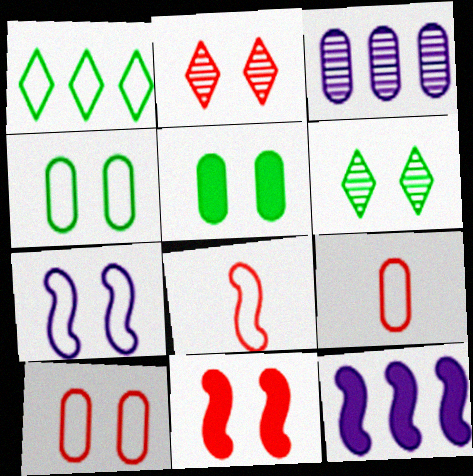[[1, 7, 9], 
[2, 5, 7], 
[2, 10, 11], 
[3, 5, 9], 
[6, 9, 12]]